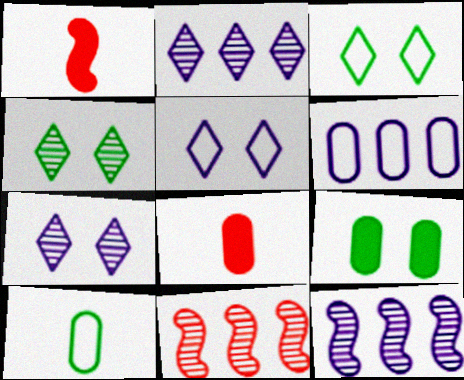[[1, 4, 6], 
[3, 8, 12]]